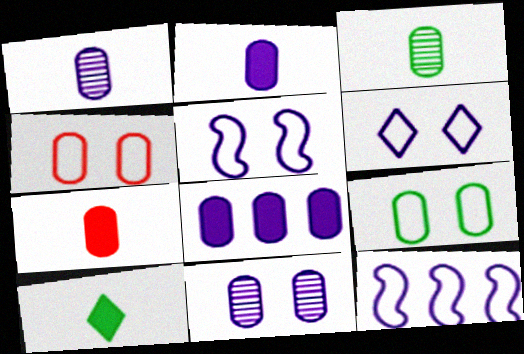[[3, 4, 8]]